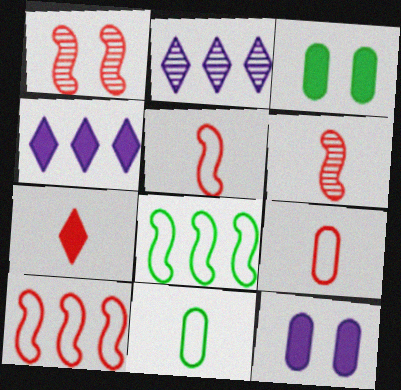[[1, 4, 11], 
[2, 3, 5], 
[6, 7, 9]]